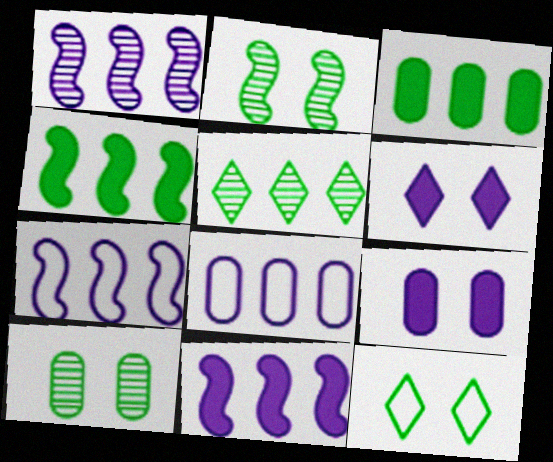[[1, 7, 11]]